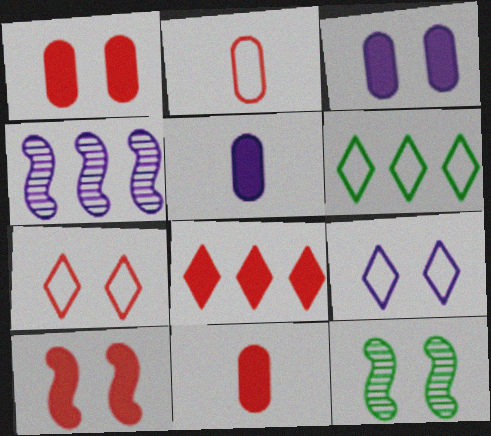[[1, 9, 12], 
[3, 7, 12], 
[4, 5, 9], 
[8, 10, 11]]